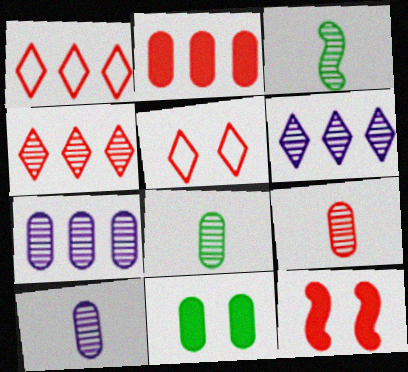[[1, 9, 12], 
[8, 9, 10]]